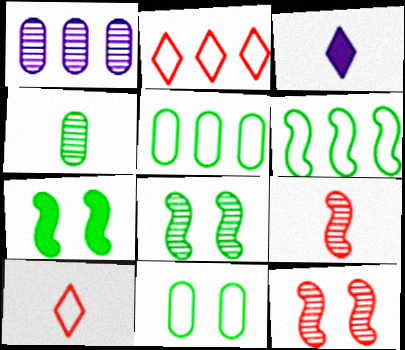[[1, 7, 10], 
[3, 5, 12]]